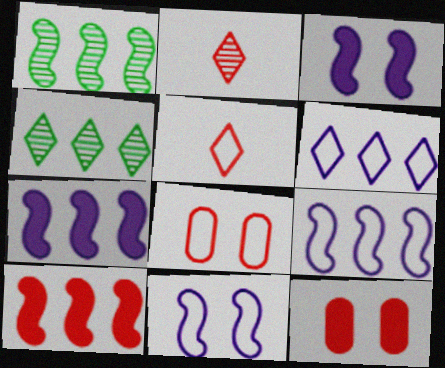[[1, 9, 10], 
[2, 8, 10]]